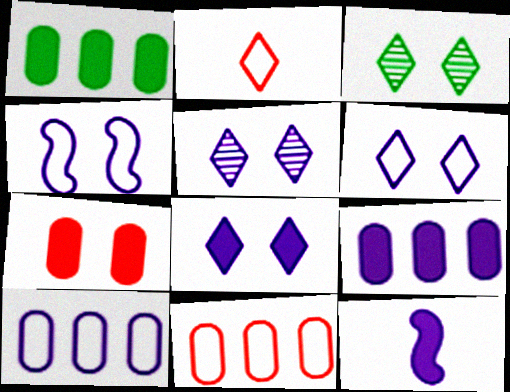[[3, 4, 7], 
[3, 11, 12], 
[5, 6, 8], 
[5, 10, 12], 
[8, 9, 12]]